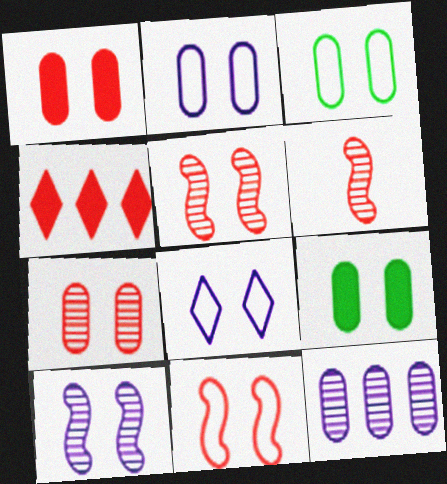[[2, 7, 9], 
[3, 8, 11], 
[5, 8, 9]]